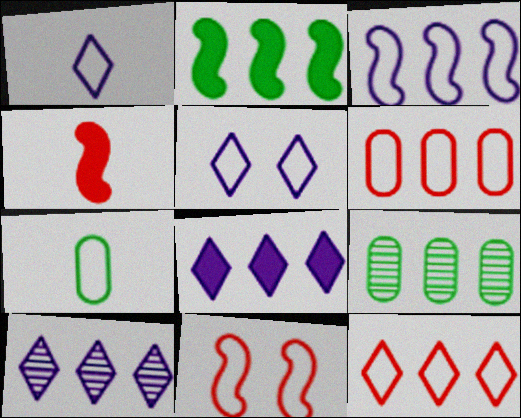[[2, 6, 10], 
[4, 5, 9]]